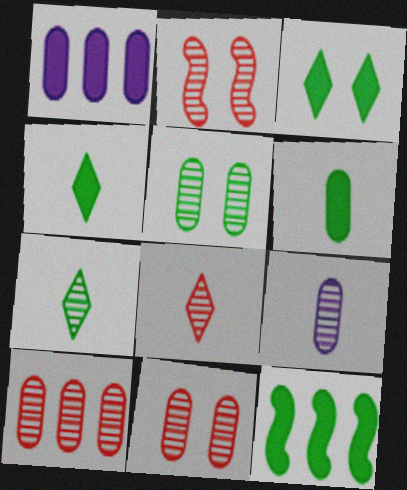[[2, 8, 10], 
[3, 6, 12], 
[5, 9, 10]]